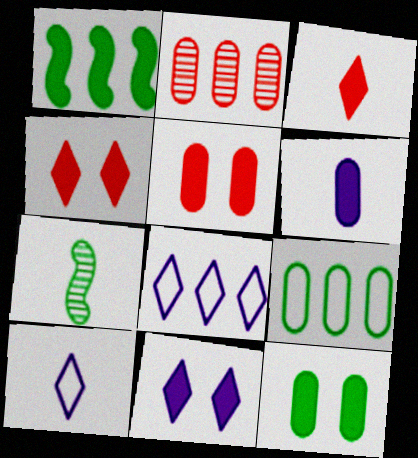[[1, 2, 8], 
[1, 4, 6], 
[5, 7, 8]]